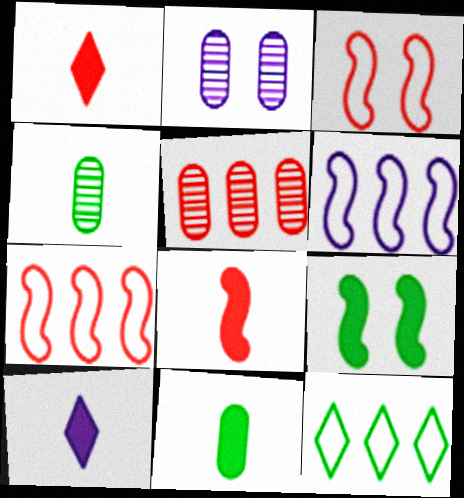[[1, 3, 5], 
[2, 4, 5], 
[2, 6, 10], 
[2, 8, 12], 
[4, 9, 12], 
[8, 10, 11]]